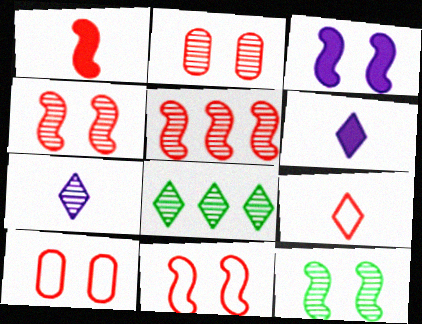[[1, 5, 11], 
[3, 11, 12]]